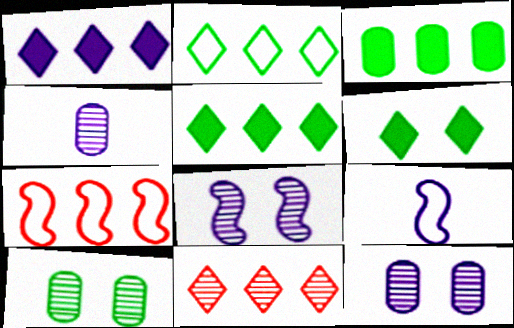[[1, 2, 11], 
[1, 9, 12], 
[4, 6, 7]]